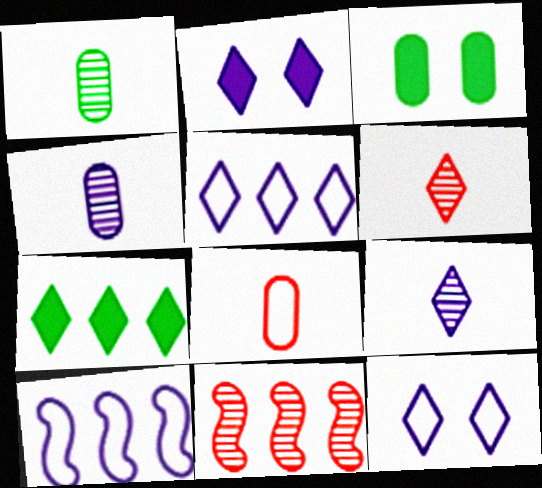[[2, 4, 10], 
[2, 5, 9], 
[3, 6, 10], 
[6, 7, 12]]